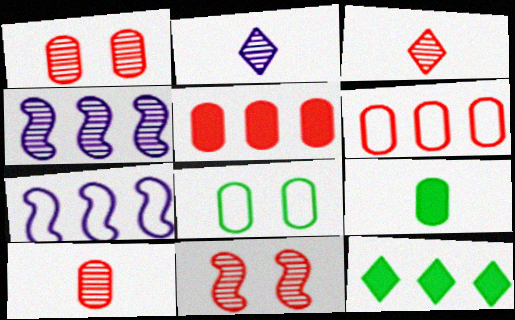[[4, 6, 12]]